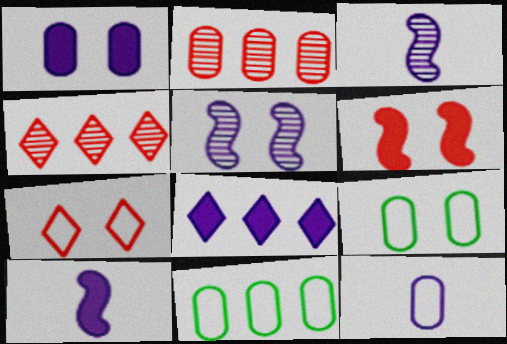[[1, 8, 10], 
[4, 9, 10], 
[5, 8, 12]]